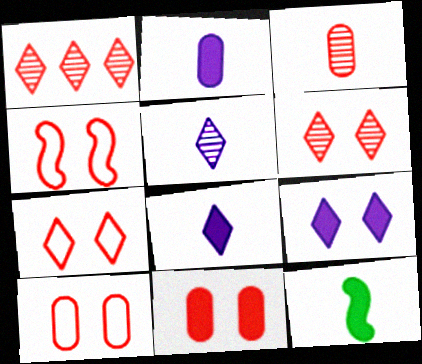[[4, 6, 11], 
[4, 7, 10]]